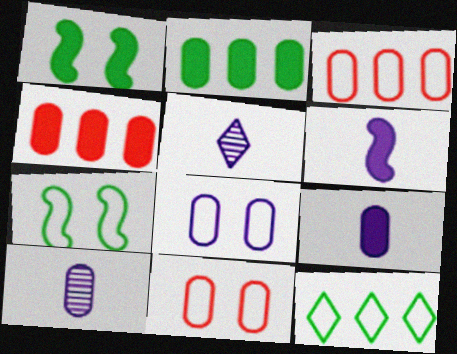[[1, 3, 5], 
[2, 10, 11], 
[4, 5, 7]]